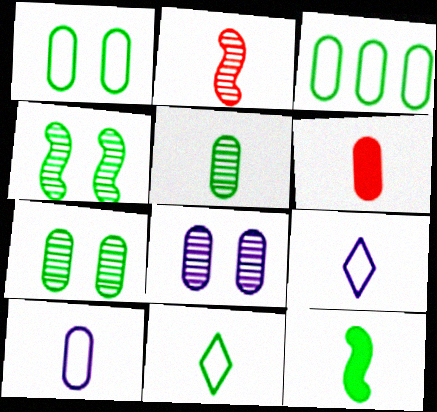[[3, 6, 8], 
[5, 6, 10], 
[5, 11, 12]]